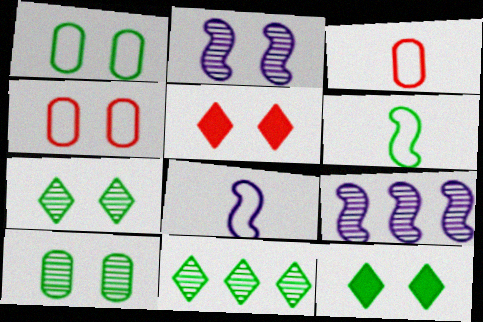[[1, 2, 5], 
[2, 4, 12], 
[3, 9, 12]]